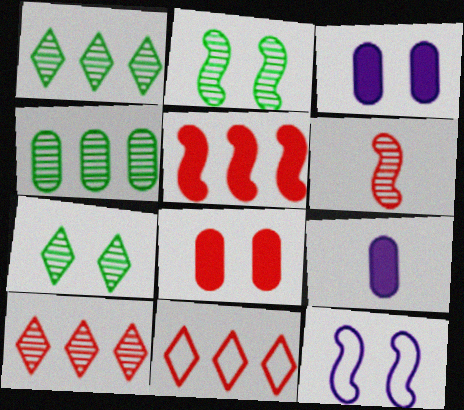[[2, 9, 11], 
[6, 8, 11], 
[7, 8, 12]]